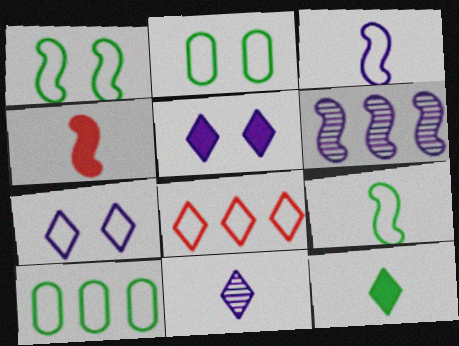[[1, 4, 6], 
[2, 3, 8]]